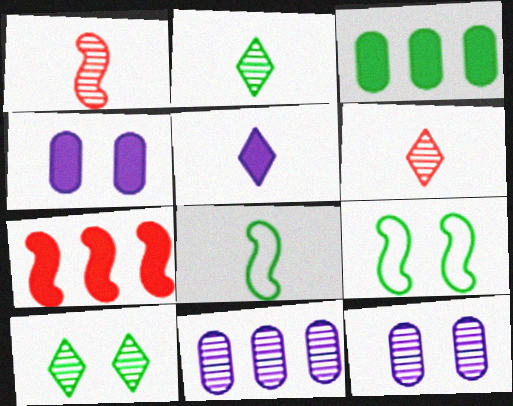[[1, 10, 11], 
[2, 3, 9], 
[3, 8, 10]]